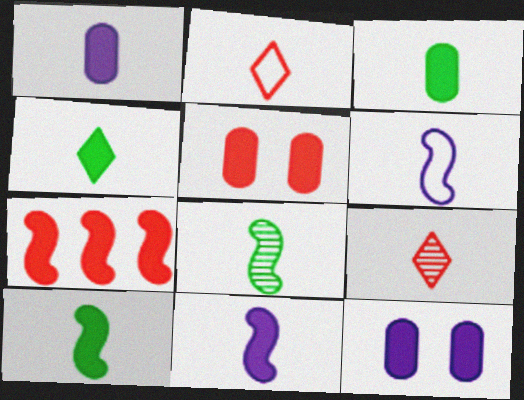[[1, 2, 8], 
[3, 4, 10], 
[3, 6, 9], 
[4, 7, 12]]